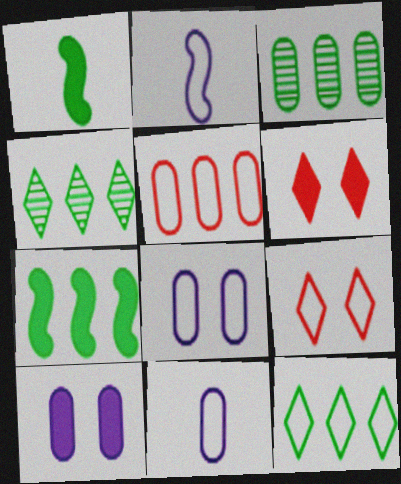[[2, 3, 6], 
[3, 7, 12]]